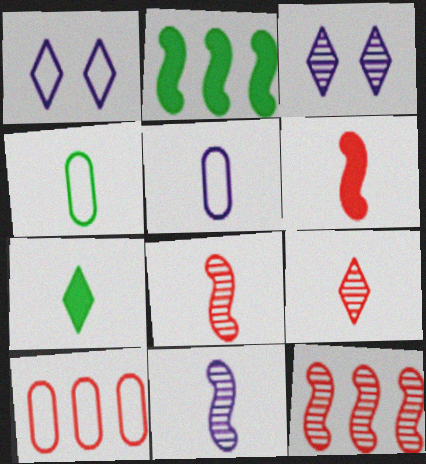[[5, 7, 8]]